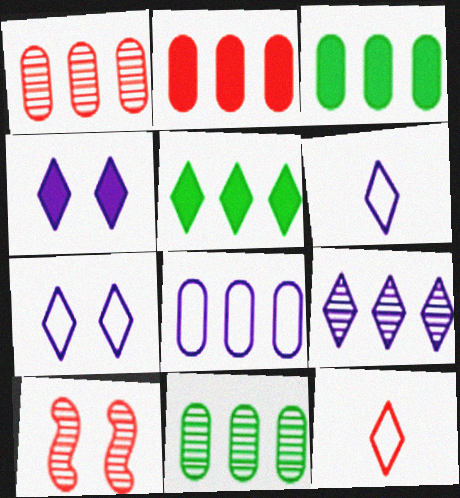[[1, 3, 8], 
[2, 8, 11], 
[2, 10, 12], 
[3, 6, 10], 
[4, 6, 9]]